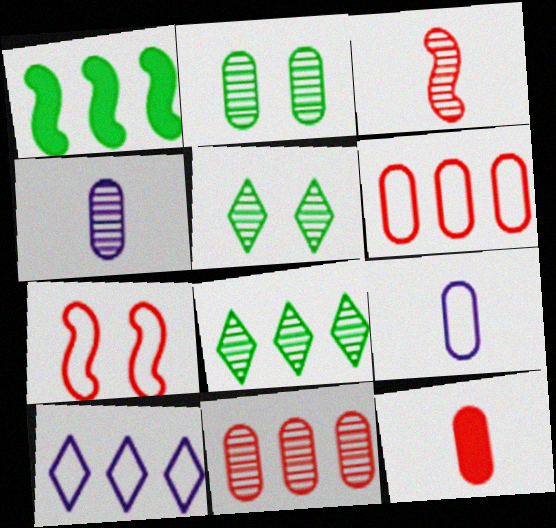[[1, 10, 11], 
[2, 4, 11]]